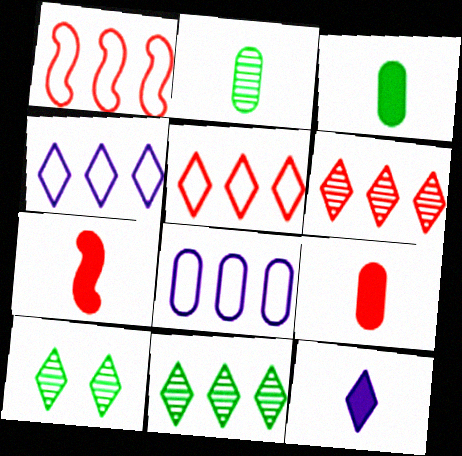[[3, 7, 12], 
[5, 10, 12], 
[7, 8, 10]]